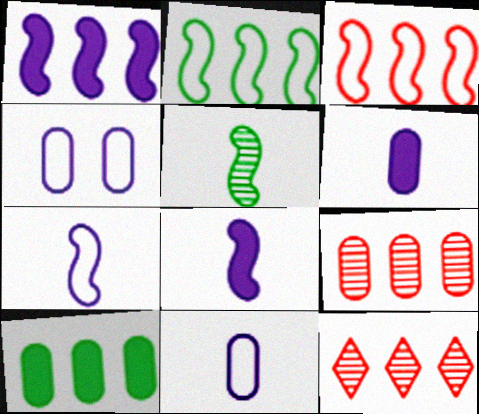[]